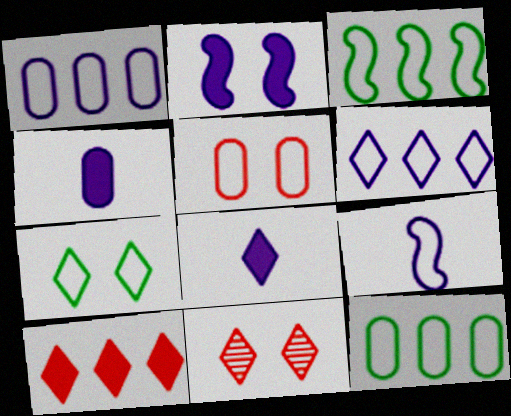[[3, 4, 11]]